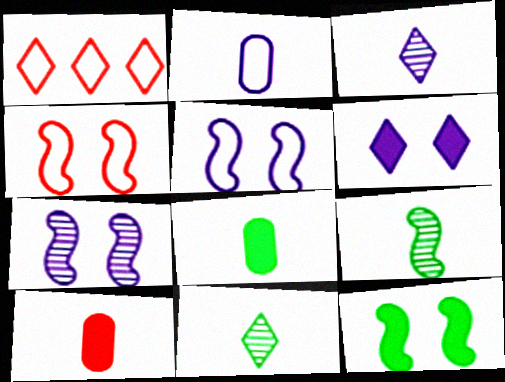[[1, 6, 11], 
[1, 7, 8], 
[4, 7, 12]]